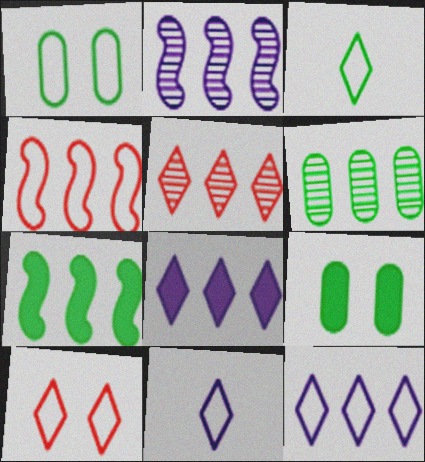[[1, 4, 11], 
[2, 4, 7], 
[2, 5, 6], 
[3, 10, 12], 
[4, 6, 8]]